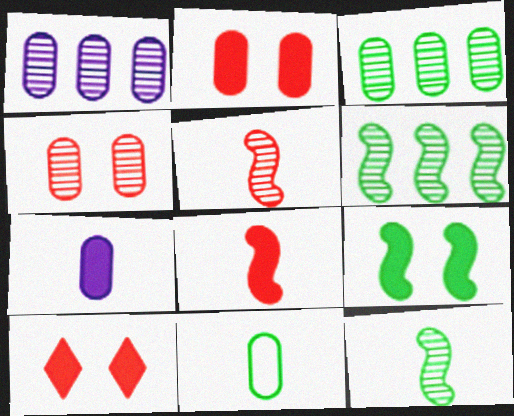[[1, 2, 11]]